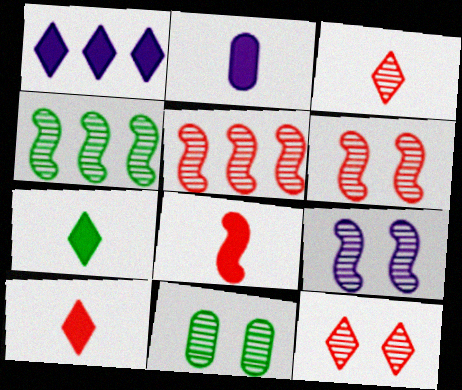[[2, 7, 8], 
[9, 11, 12]]